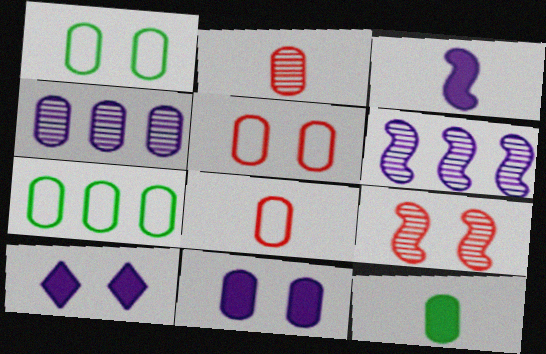[[1, 9, 10], 
[2, 7, 11], 
[4, 5, 12]]